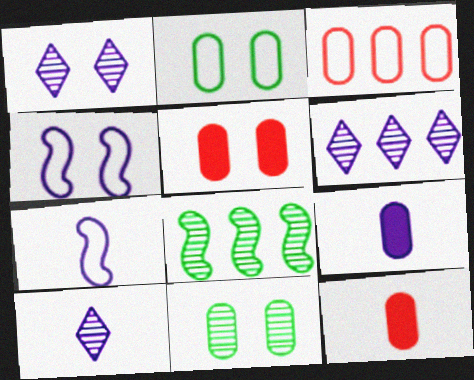[[1, 6, 10], 
[3, 9, 11], 
[4, 6, 9], 
[7, 9, 10]]